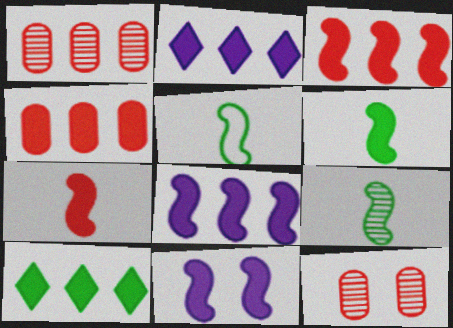[[2, 5, 12], 
[3, 6, 11], 
[4, 8, 10], 
[5, 6, 9]]